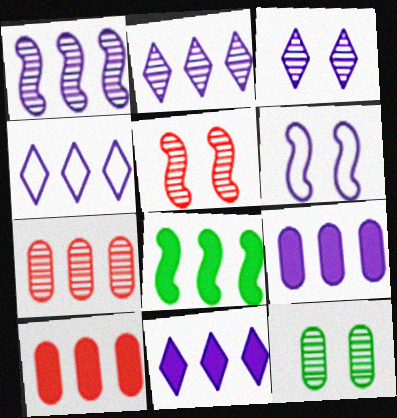[[1, 4, 9], 
[2, 4, 11], 
[3, 5, 12], 
[4, 7, 8], 
[8, 10, 11]]